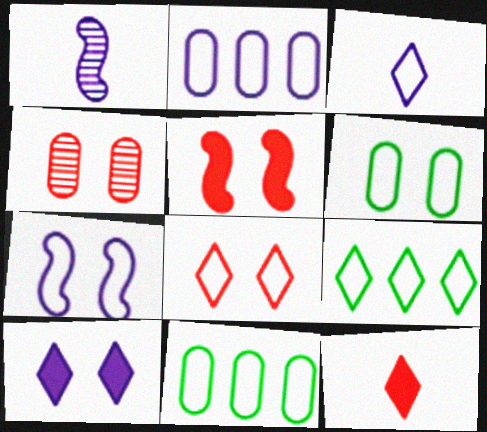[[1, 2, 10], 
[2, 3, 7], 
[3, 8, 9], 
[4, 5, 8], 
[6, 7, 8]]